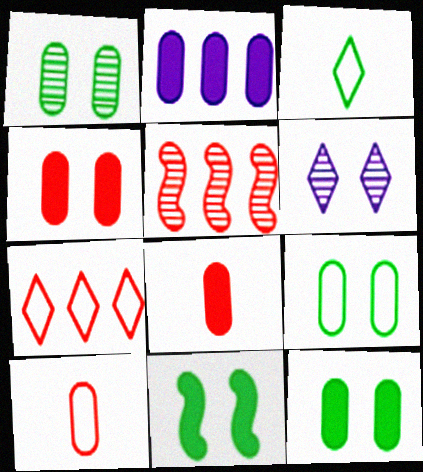[[1, 2, 10], 
[1, 9, 12], 
[2, 8, 12]]